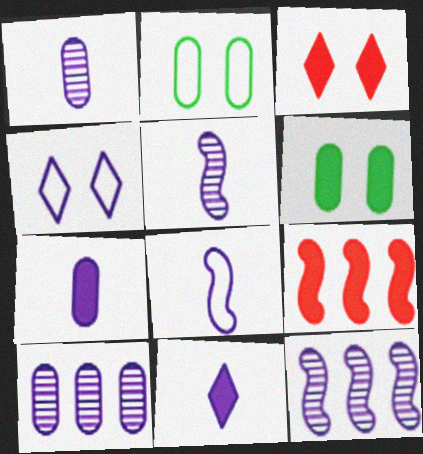[[1, 8, 11], 
[4, 7, 12], 
[6, 9, 11]]